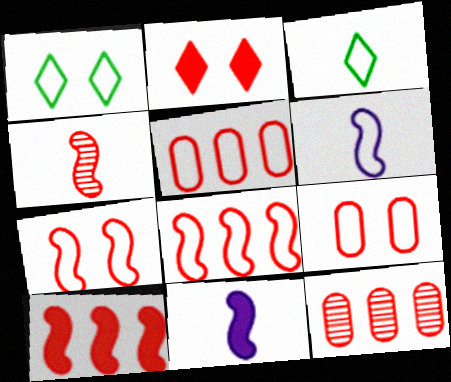[[1, 5, 6], 
[1, 11, 12], 
[2, 4, 5], 
[4, 7, 10]]